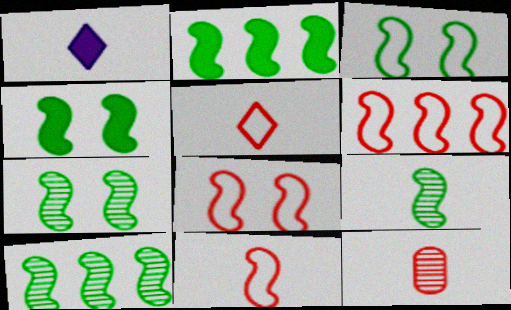[[2, 3, 9], 
[3, 4, 7], 
[6, 8, 11], 
[7, 9, 10]]